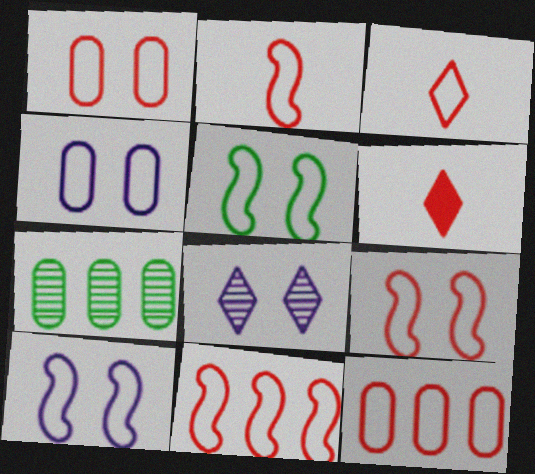[[1, 3, 11], 
[2, 9, 11], 
[3, 9, 12], 
[5, 9, 10], 
[6, 7, 10]]